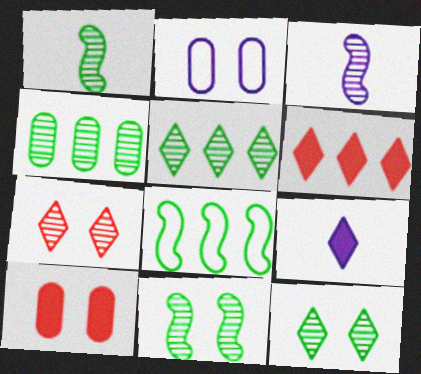[[1, 2, 6], 
[1, 4, 12], 
[3, 4, 7]]